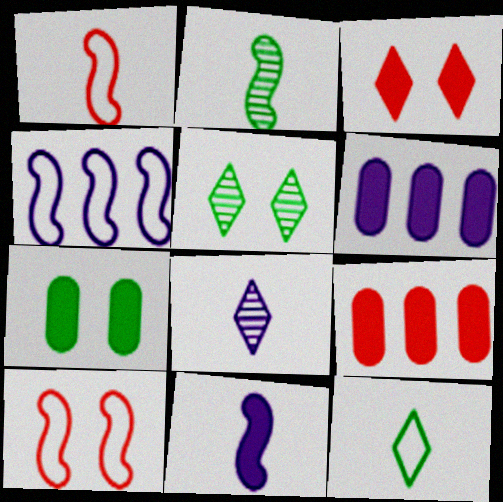[[1, 2, 11], 
[1, 5, 6]]